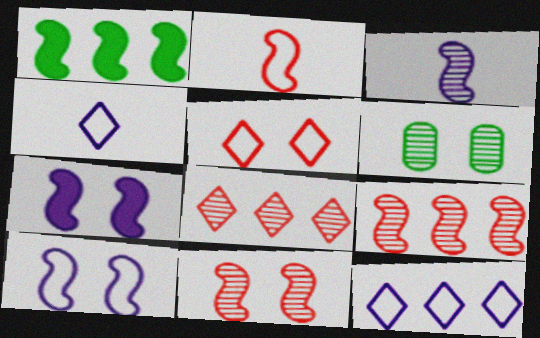[[3, 6, 8], 
[5, 6, 7]]